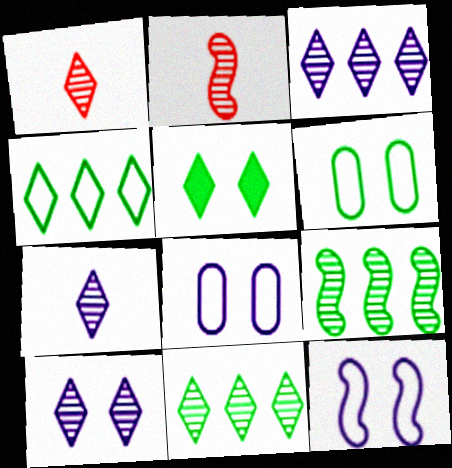[[1, 10, 11], 
[3, 7, 10]]